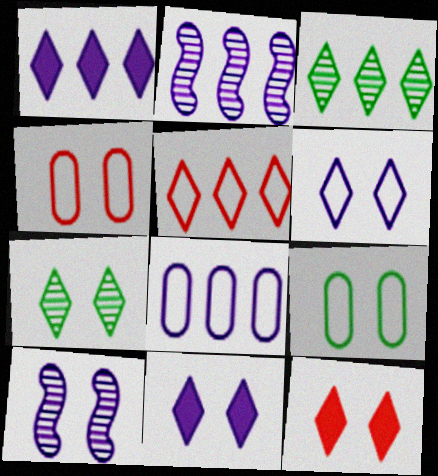[[1, 2, 8], 
[1, 3, 5], 
[6, 7, 12], 
[9, 10, 12]]